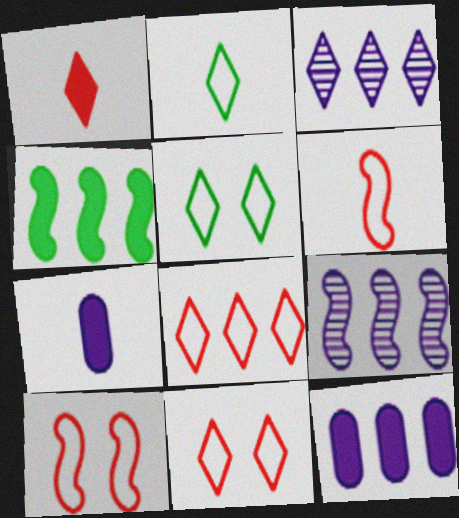[[1, 3, 5]]